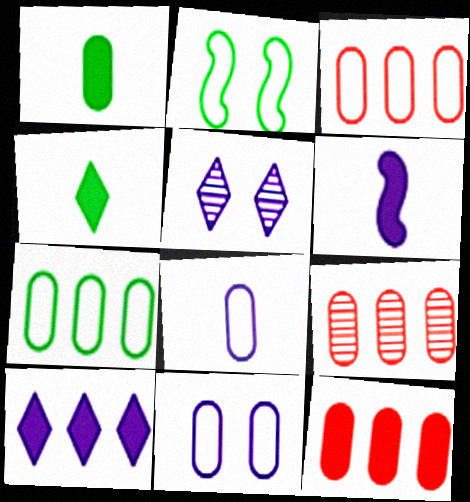[[1, 9, 11], 
[3, 9, 12]]